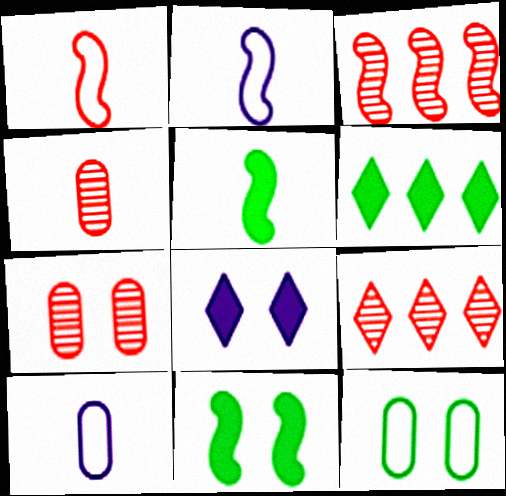[[2, 3, 11], 
[2, 6, 7], 
[9, 10, 11]]